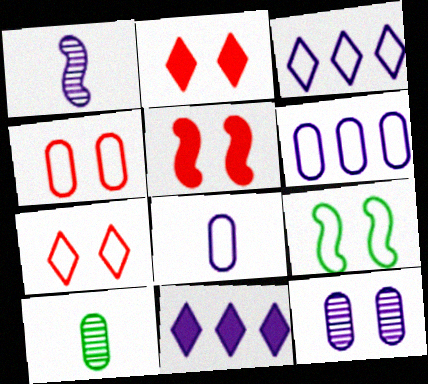[[2, 9, 12], 
[3, 5, 10]]